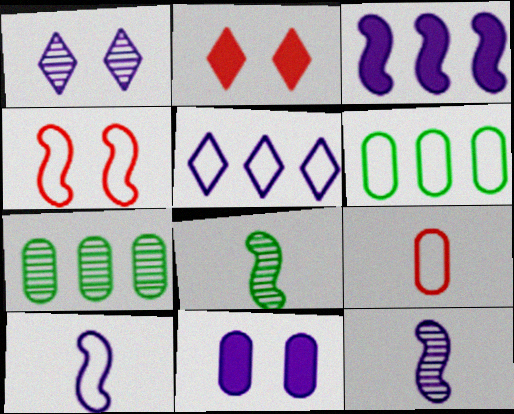[[2, 6, 12], 
[2, 7, 10], 
[3, 4, 8], 
[5, 11, 12], 
[7, 9, 11]]